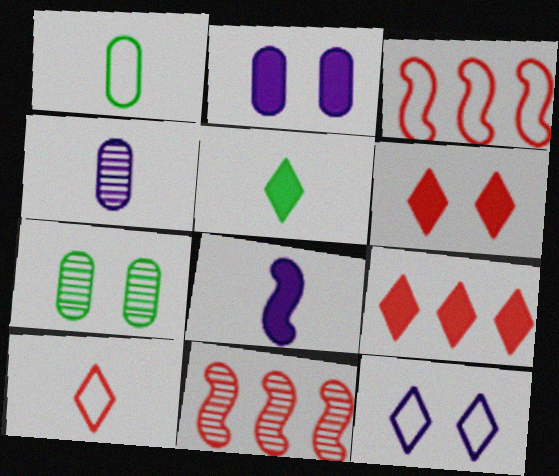[[1, 3, 12]]